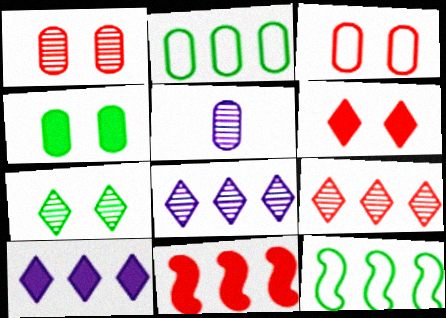[[2, 8, 11], 
[5, 6, 12]]